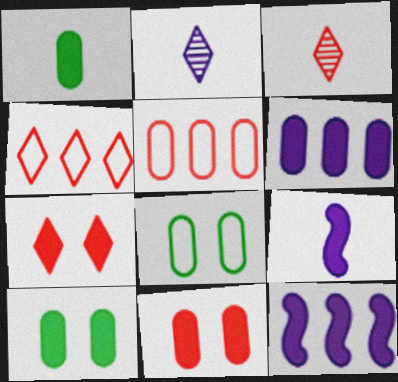[[1, 6, 11], 
[1, 7, 12], 
[3, 4, 7], 
[3, 8, 12]]